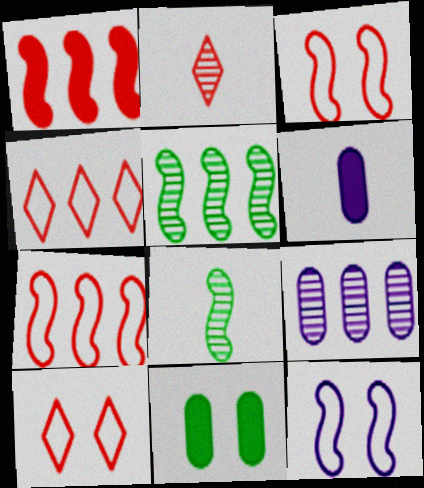[[1, 8, 12], 
[5, 6, 10]]